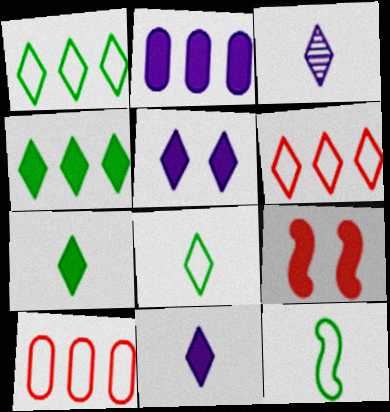[[2, 7, 9]]